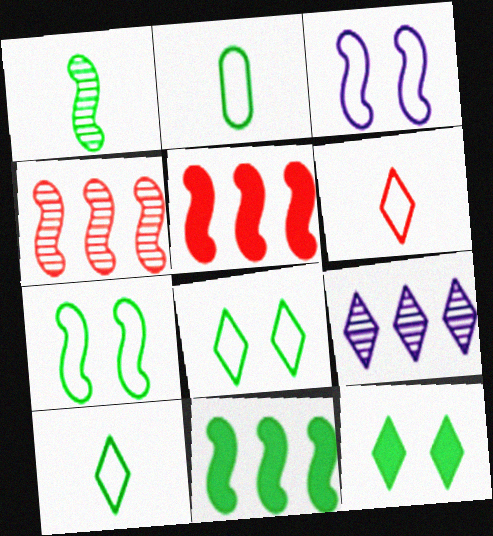[[1, 3, 5], 
[1, 7, 11], 
[6, 9, 12]]